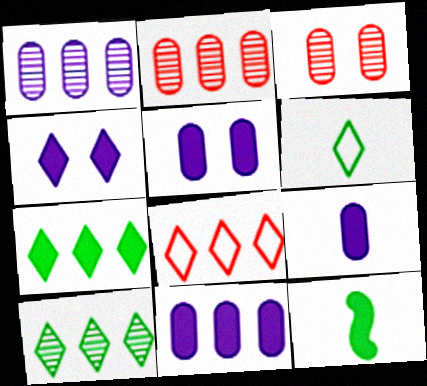[[5, 9, 11]]